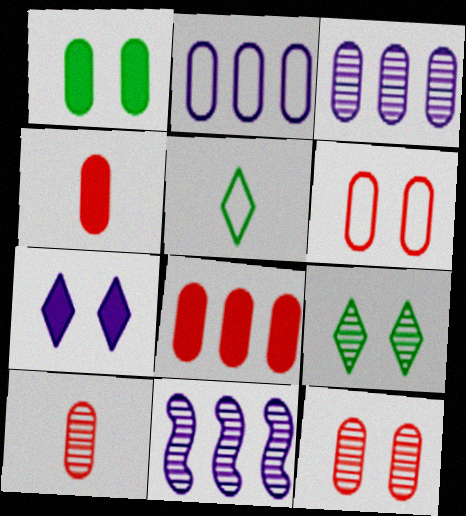[[1, 2, 10], 
[6, 8, 10], 
[9, 10, 11]]